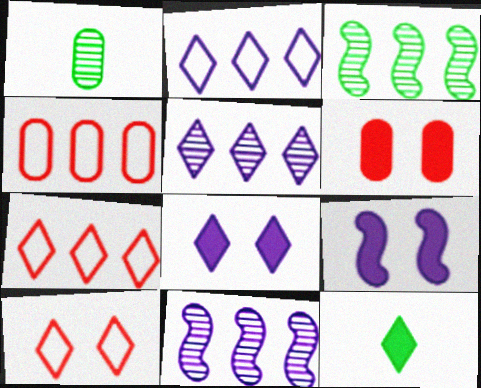[[1, 7, 9], 
[5, 10, 12]]